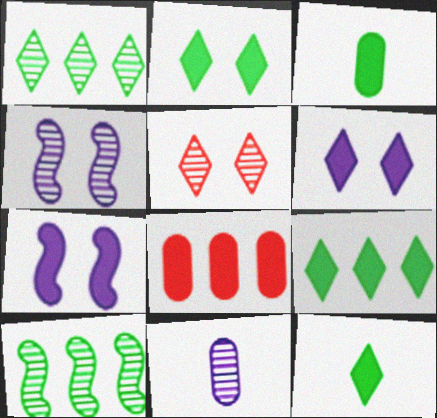[[2, 9, 12], 
[5, 10, 11], 
[7, 8, 12]]